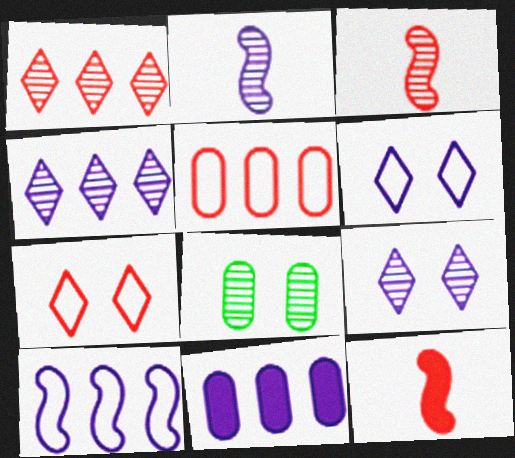[[1, 2, 8], 
[2, 6, 11], 
[3, 4, 8], 
[4, 10, 11]]